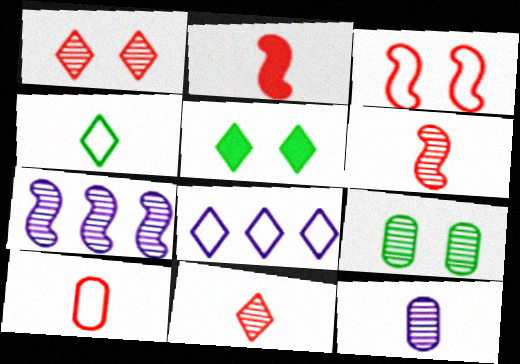[[2, 4, 12], 
[2, 8, 9], 
[2, 10, 11], 
[5, 7, 10], 
[5, 8, 11], 
[7, 9, 11]]